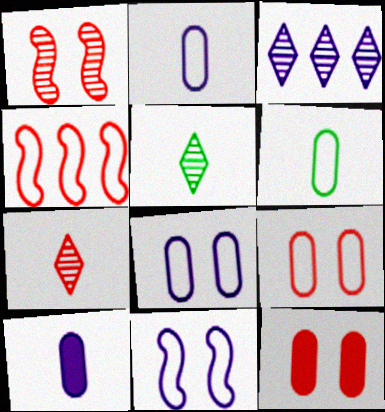[[3, 10, 11], 
[4, 7, 12]]